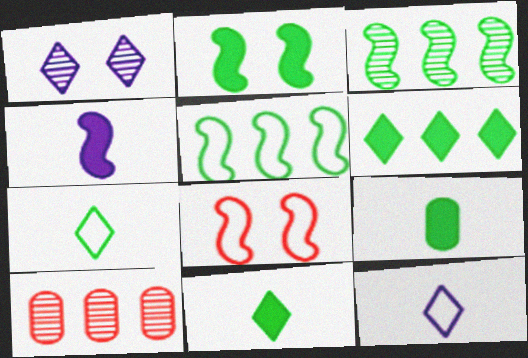[[2, 6, 9], 
[2, 10, 12], 
[3, 4, 8]]